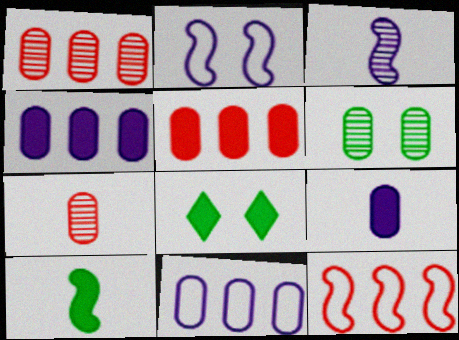[]